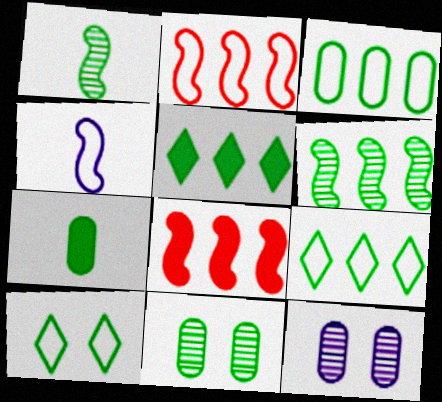[[3, 5, 6], 
[3, 7, 11], 
[6, 7, 10]]